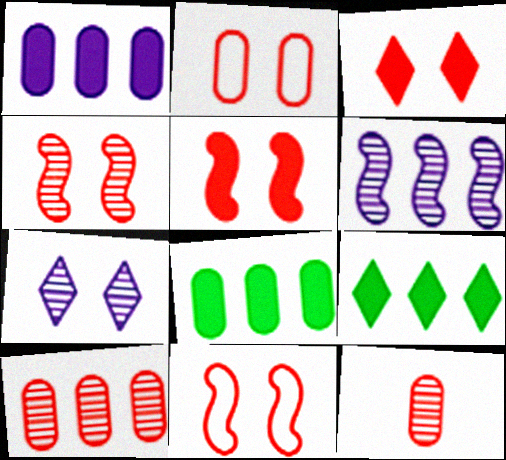[[2, 3, 4], 
[4, 5, 11]]